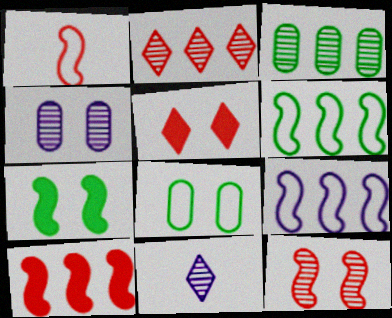[[1, 10, 12], 
[3, 11, 12], 
[8, 10, 11]]